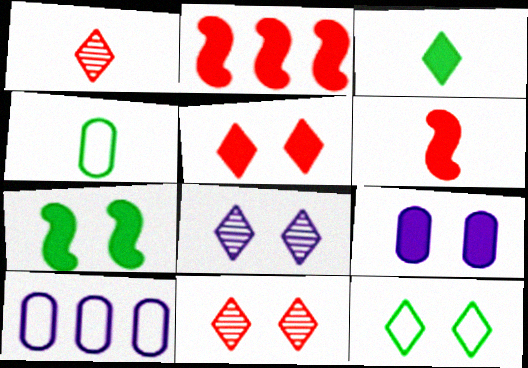[[1, 7, 10], 
[2, 3, 9], 
[2, 4, 8], 
[5, 7, 9], 
[5, 8, 12]]